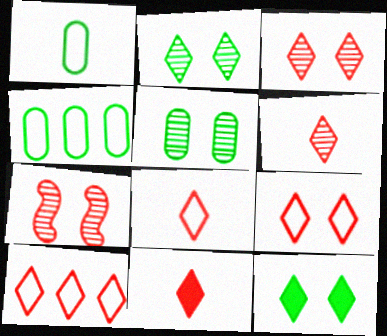[[3, 10, 11], 
[6, 8, 11], 
[8, 9, 10]]